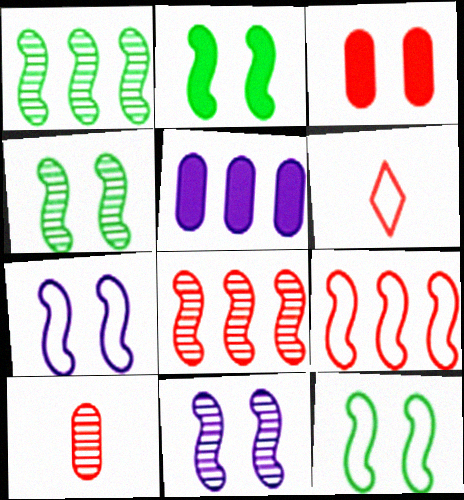[[2, 4, 12], 
[3, 6, 8], 
[4, 5, 6]]